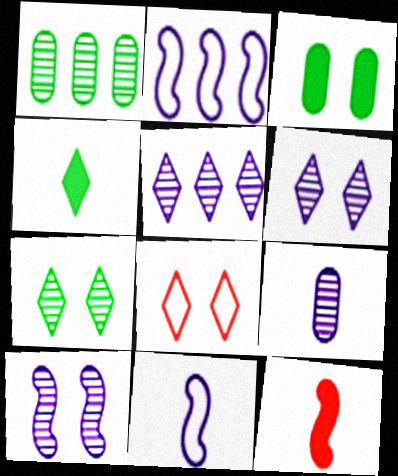[[3, 8, 10], 
[4, 5, 8], 
[5, 9, 10]]